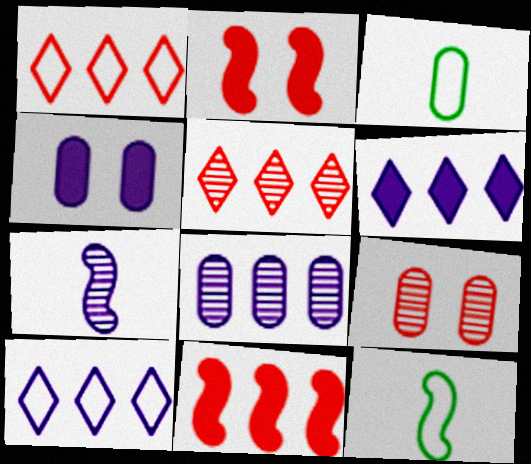[[4, 5, 12], 
[4, 7, 10], 
[6, 9, 12]]